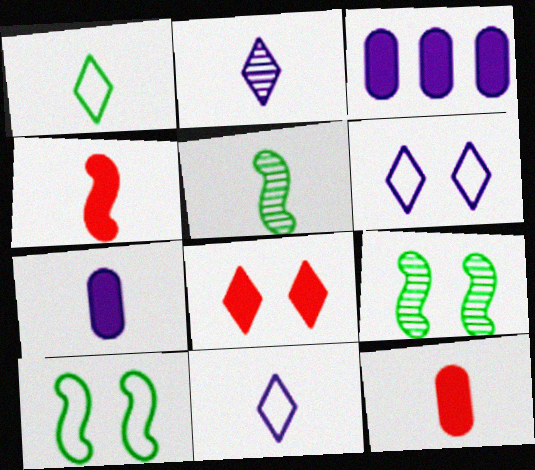[[5, 11, 12]]